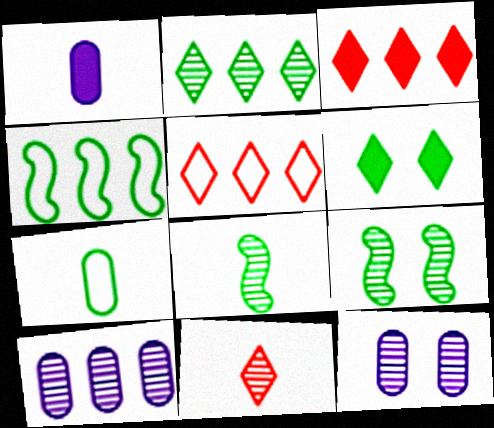[[1, 5, 9], 
[3, 4, 10], 
[9, 10, 11]]